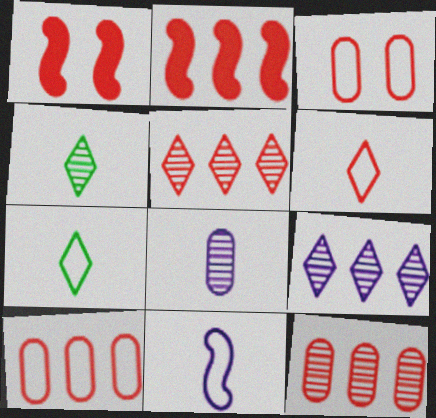[[1, 6, 12], 
[2, 5, 10]]